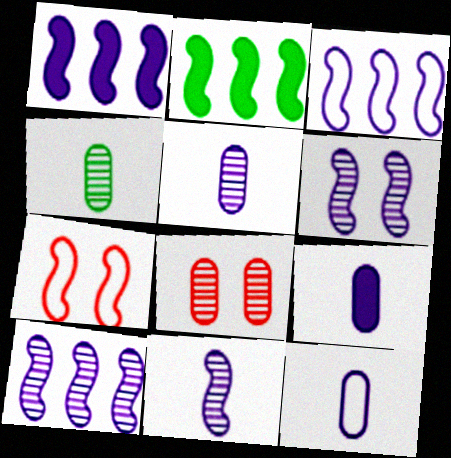[[1, 3, 10], 
[2, 7, 11], 
[5, 9, 12], 
[6, 10, 11]]